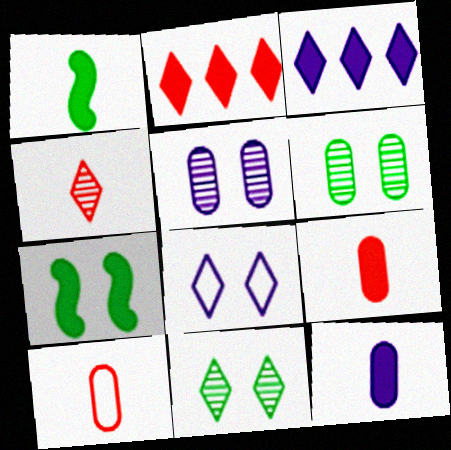[[2, 7, 12], 
[3, 7, 9]]